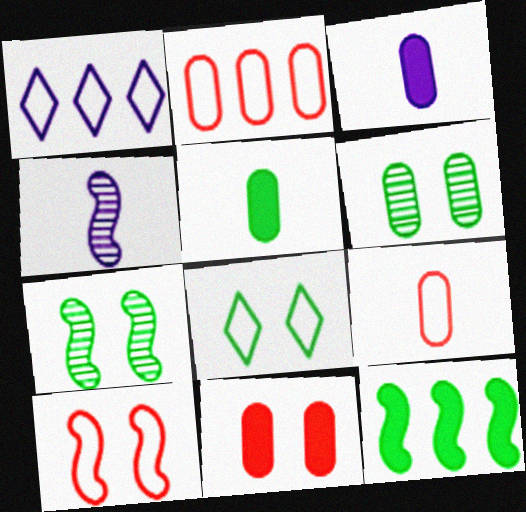[[2, 3, 6], 
[4, 10, 12]]